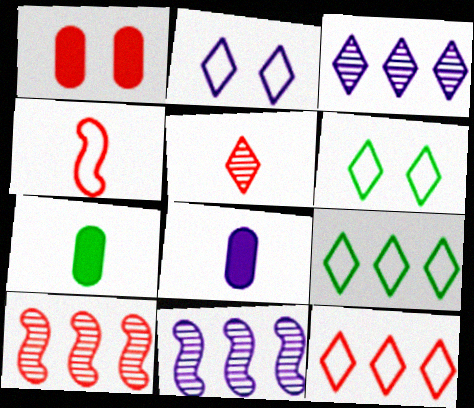[[2, 7, 10], 
[2, 8, 11], 
[6, 8, 10]]